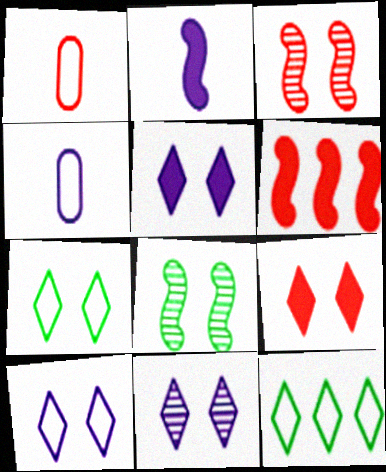[[5, 10, 11], 
[7, 9, 11]]